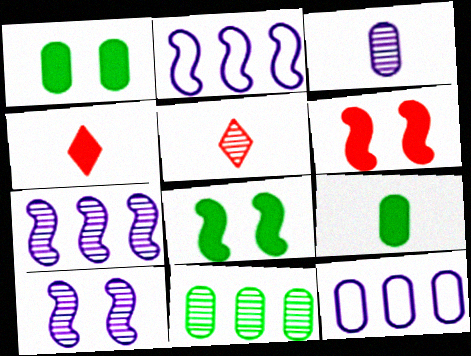[[1, 2, 5], 
[5, 8, 12], 
[5, 10, 11]]